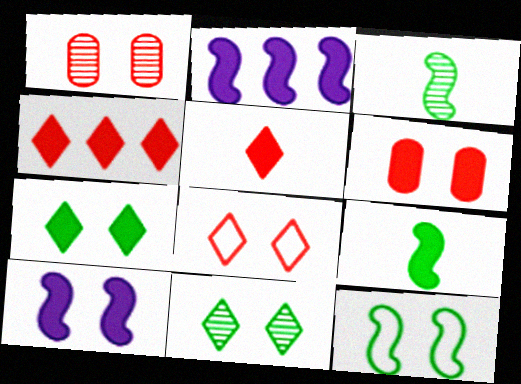[[6, 7, 10]]